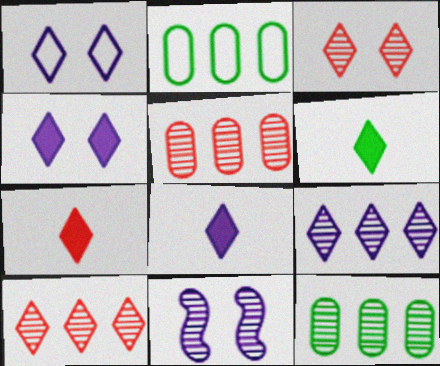[[1, 6, 10], 
[1, 8, 9], 
[2, 7, 11], 
[6, 7, 8]]